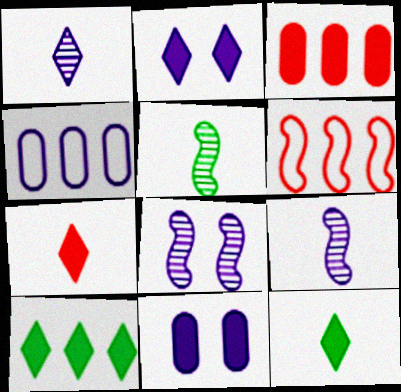[[2, 4, 9], 
[2, 7, 10]]